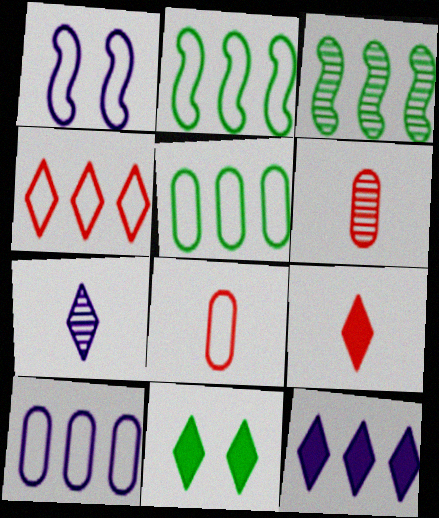[[2, 4, 10], 
[4, 7, 11], 
[9, 11, 12]]